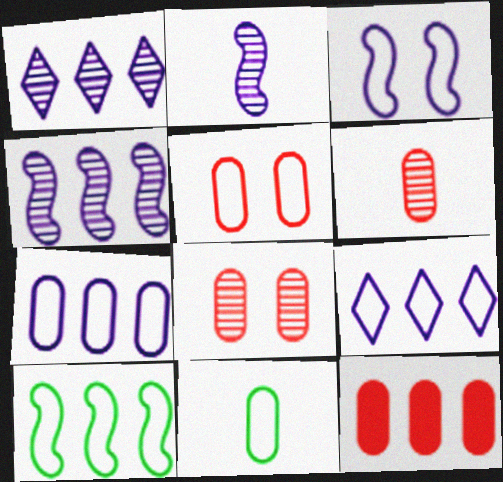[[1, 10, 12], 
[5, 6, 12], 
[5, 7, 11]]